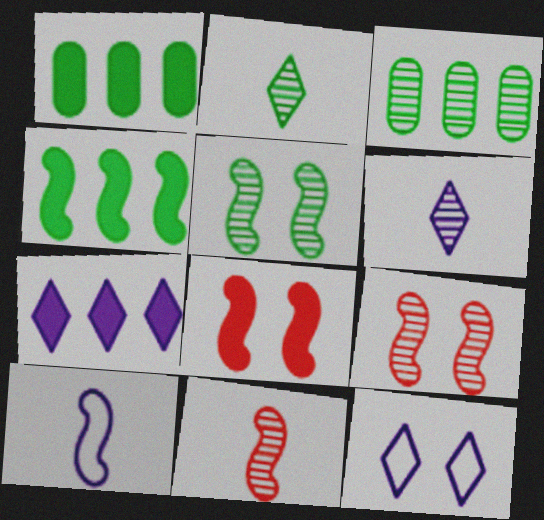[[1, 11, 12], 
[2, 3, 5], 
[3, 6, 9], 
[4, 9, 10], 
[6, 7, 12]]